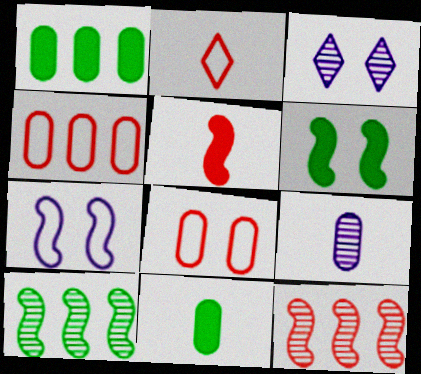[[1, 8, 9], 
[3, 6, 8], 
[5, 7, 10]]